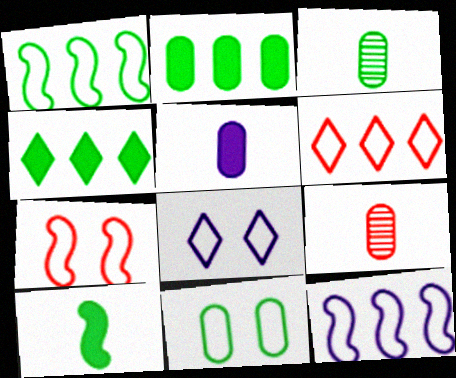[[2, 3, 11], 
[7, 8, 11]]